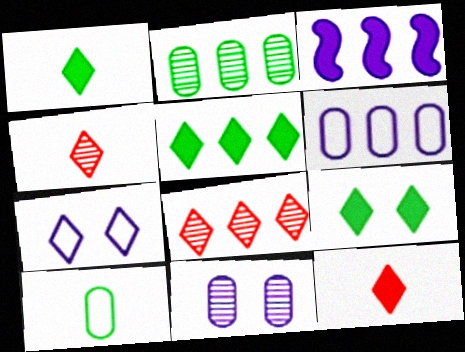[[1, 5, 9], 
[1, 7, 8], 
[4, 5, 7]]